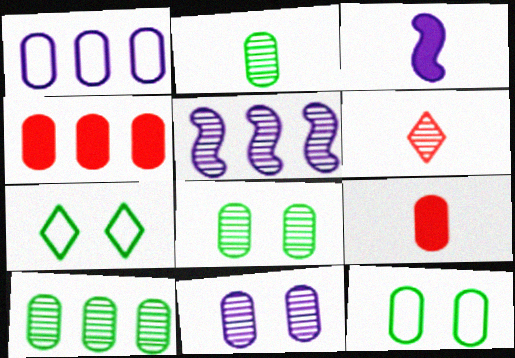[[1, 4, 10], 
[1, 8, 9], 
[2, 8, 10], 
[5, 6, 8], 
[5, 7, 9]]